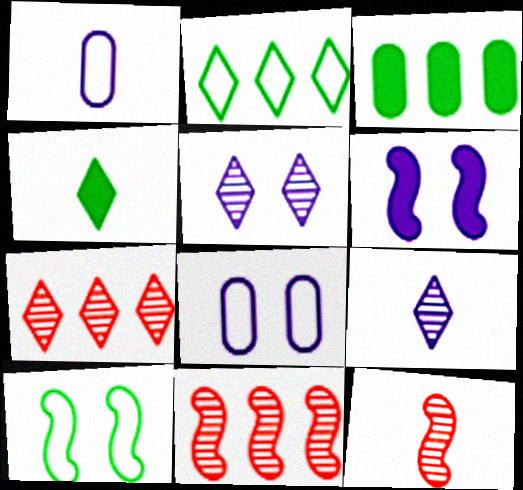[[1, 4, 12], 
[4, 8, 11], 
[5, 6, 8]]